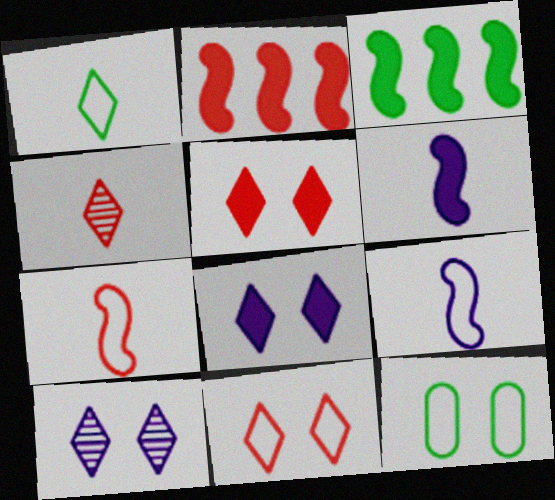[]